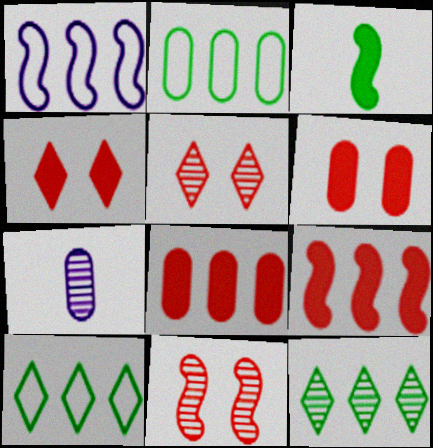[[1, 3, 11], 
[1, 8, 12], 
[2, 6, 7], 
[7, 11, 12]]